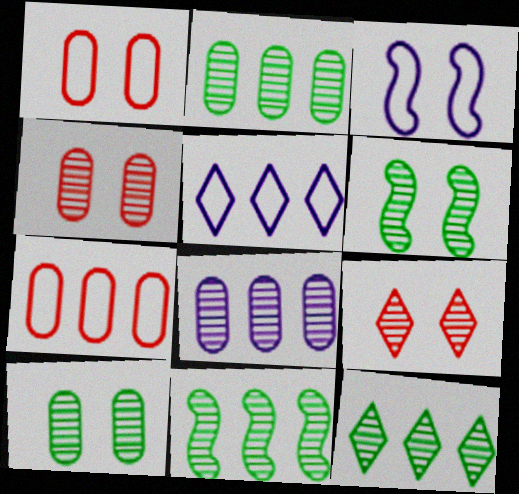[[2, 11, 12]]